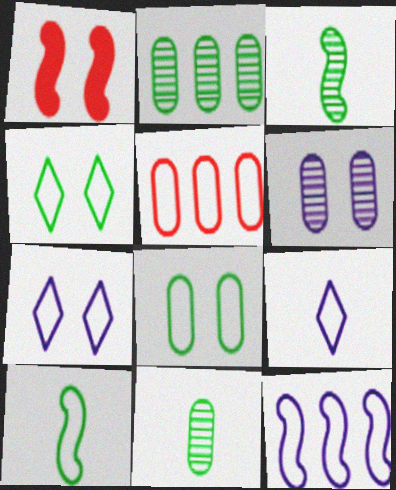[[1, 2, 9], 
[1, 3, 12], 
[1, 4, 6], 
[5, 7, 10]]